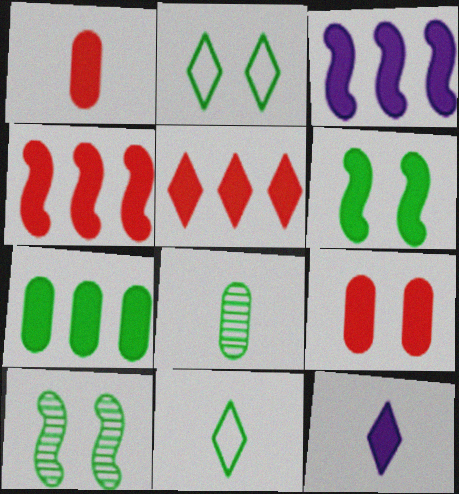[[3, 5, 7], 
[7, 10, 11]]